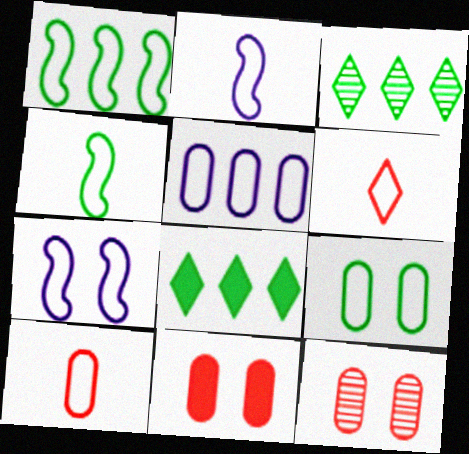[[2, 3, 11], 
[2, 8, 12], 
[5, 9, 10]]